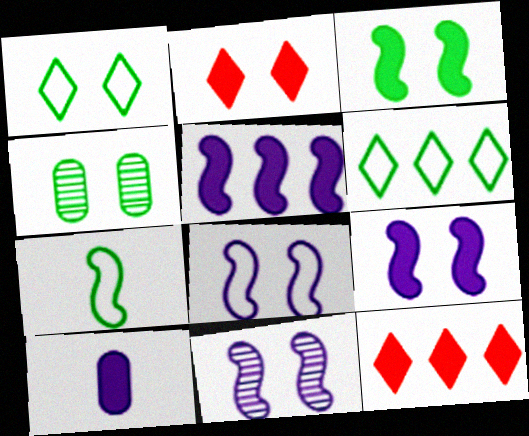[[1, 3, 4], 
[2, 4, 8], 
[3, 10, 12], 
[8, 9, 11]]